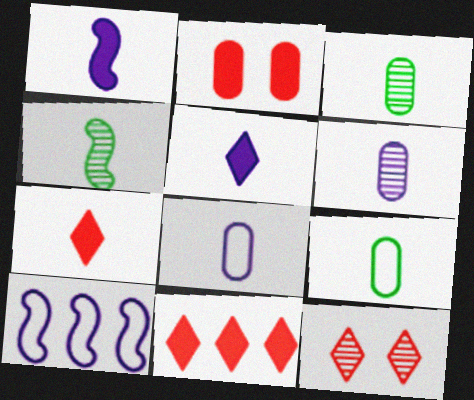[[4, 7, 8]]